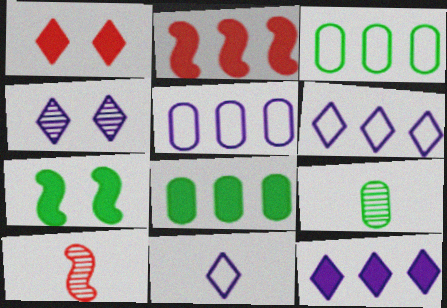[[2, 8, 12], 
[4, 11, 12]]